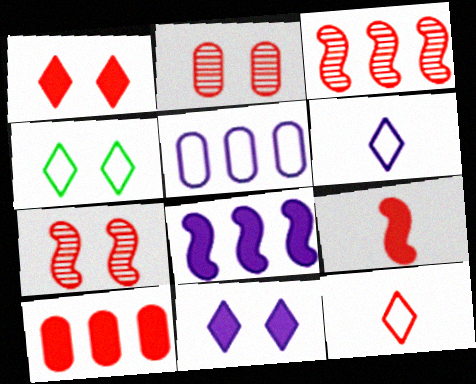[[1, 9, 10], 
[7, 10, 12]]